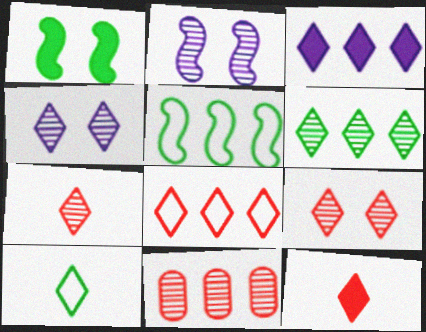[[3, 5, 11], 
[3, 6, 8], 
[3, 9, 10], 
[4, 6, 7], 
[8, 9, 12]]